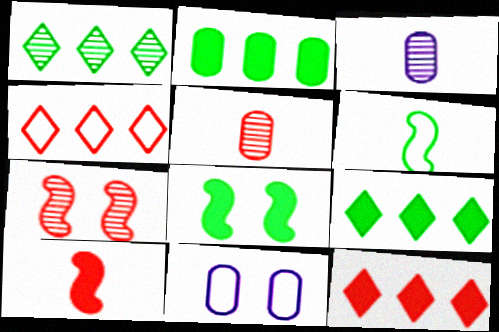[[1, 3, 7], 
[1, 10, 11], 
[2, 5, 11], 
[3, 4, 8], 
[4, 6, 11]]